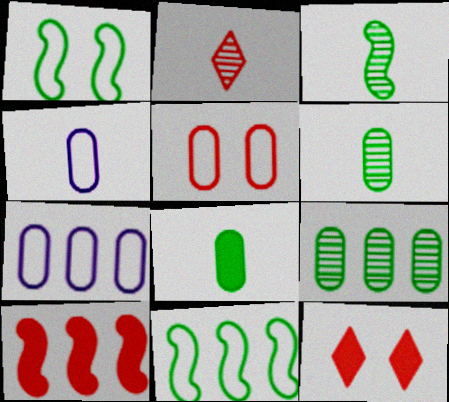[[2, 5, 10], 
[3, 7, 12]]